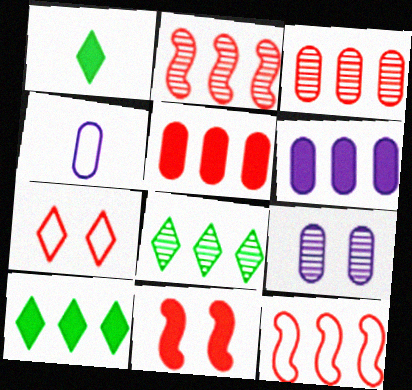[[1, 6, 11], 
[1, 9, 12], 
[4, 6, 9], 
[4, 8, 11], 
[6, 8, 12]]